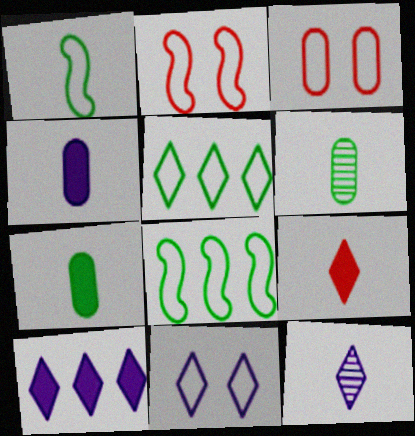[[2, 6, 10], 
[10, 11, 12]]